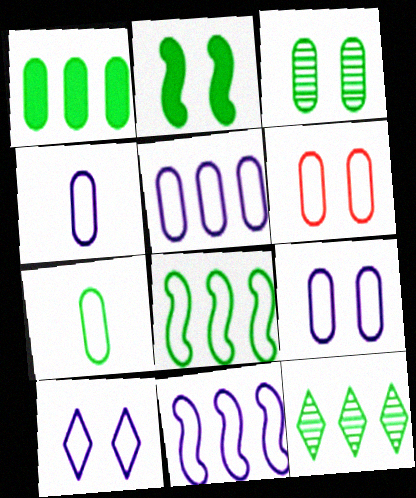[[1, 3, 7], 
[1, 8, 12], 
[2, 7, 12], 
[4, 5, 9], 
[4, 10, 11], 
[5, 6, 7]]